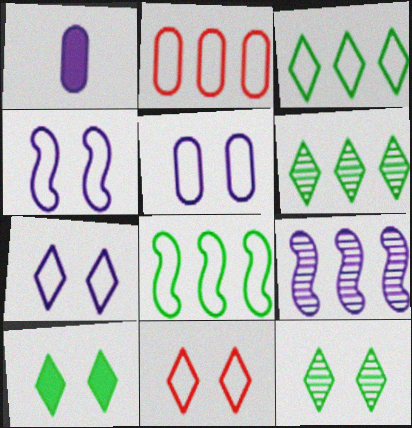[[1, 7, 9], 
[4, 5, 7]]